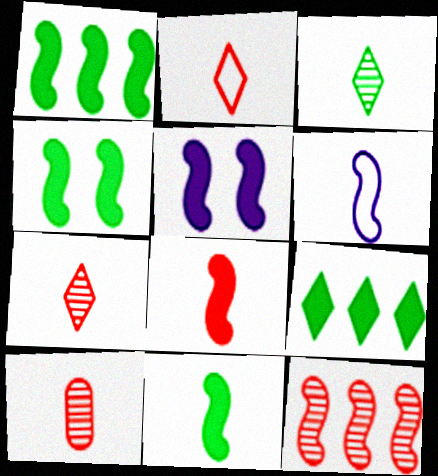[[1, 4, 11], 
[1, 5, 8], 
[2, 8, 10], 
[4, 6, 12]]